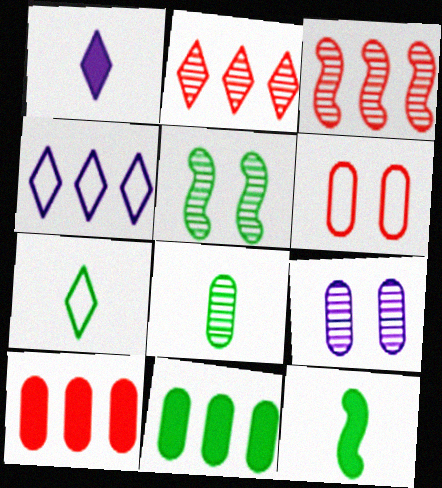[[3, 4, 11], 
[5, 7, 11], 
[7, 8, 12]]